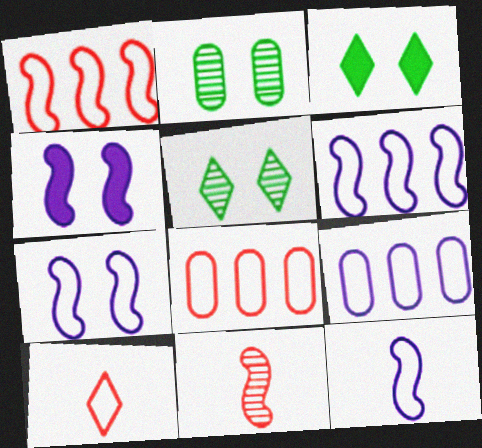[[3, 9, 11], 
[6, 7, 12]]